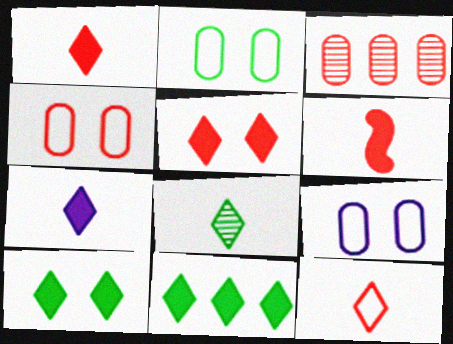[[2, 4, 9], 
[5, 7, 11], 
[7, 8, 12]]